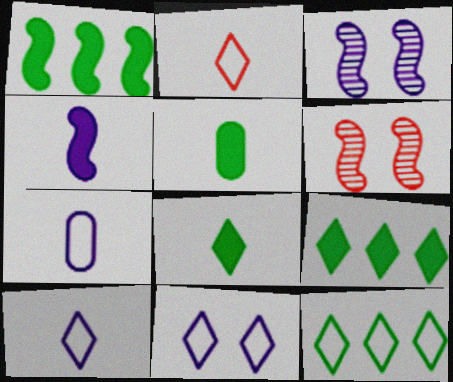[[2, 11, 12], 
[6, 7, 9]]